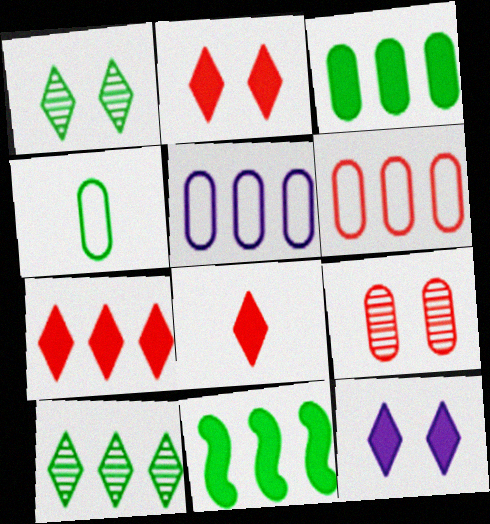[[1, 4, 11], 
[2, 7, 8]]